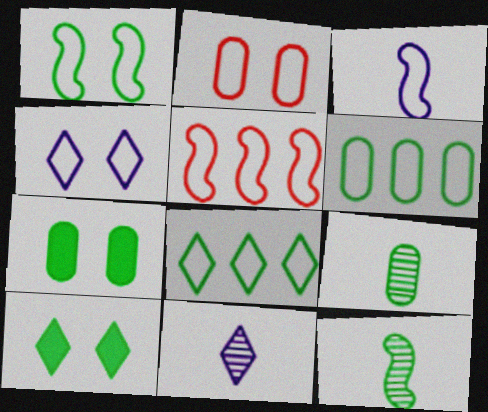[[1, 2, 4], 
[1, 3, 5], 
[2, 3, 8], 
[5, 7, 11], 
[6, 7, 9], 
[6, 10, 12], 
[7, 8, 12]]